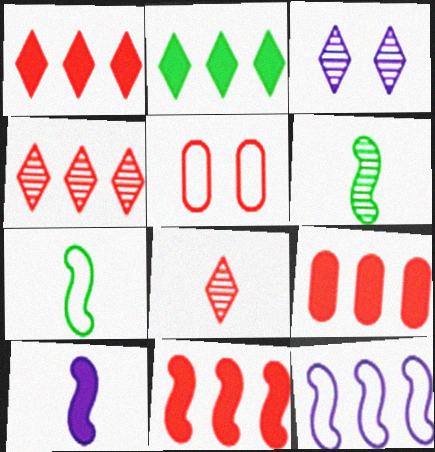[[1, 9, 11], 
[3, 7, 9], 
[5, 8, 11]]